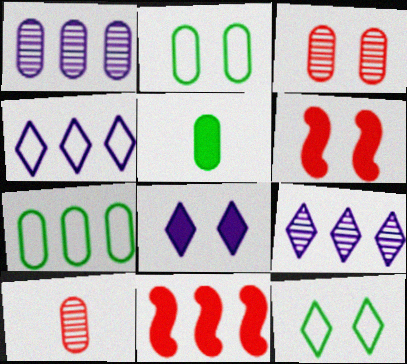[[5, 8, 11], 
[7, 9, 11]]